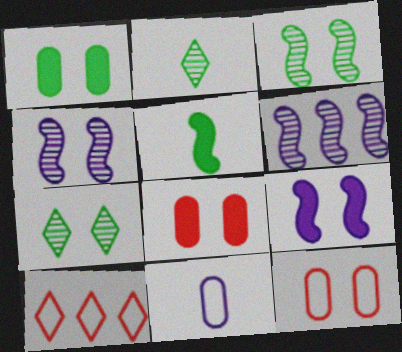[[7, 9, 12]]